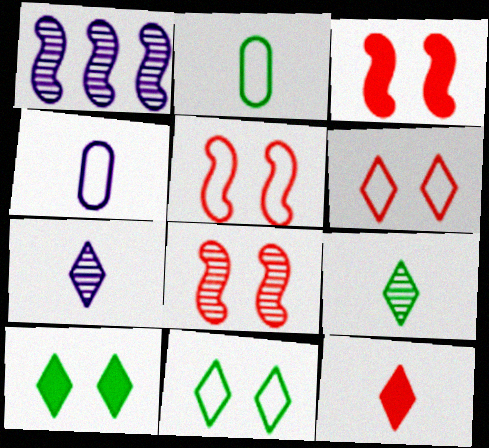[[3, 5, 8]]